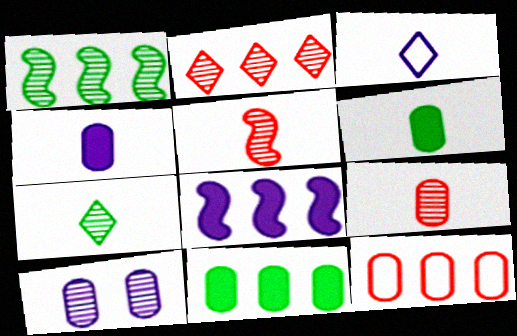[[3, 5, 6], 
[3, 8, 10], 
[6, 10, 12]]